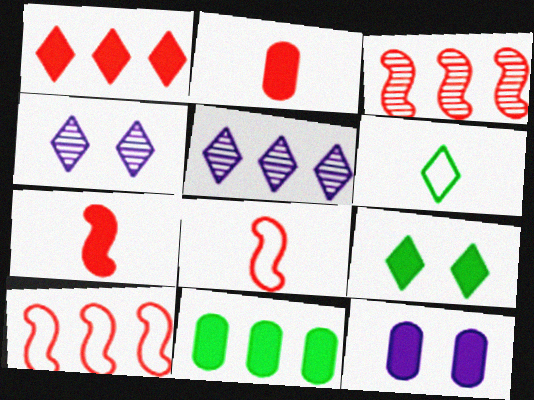[[1, 4, 6], 
[2, 11, 12], 
[3, 6, 12], 
[4, 8, 11], 
[5, 10, 11]]